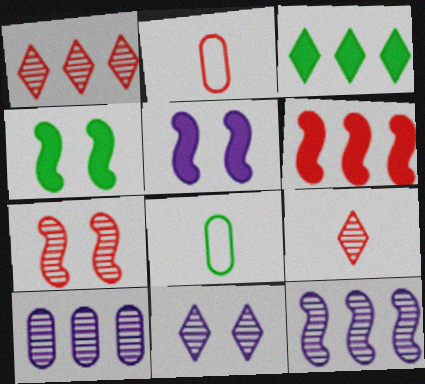[[1, 5, 8], 
[6, 8, 11]]